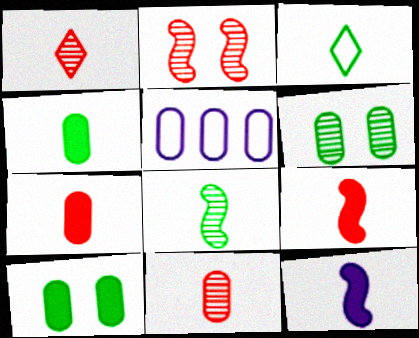[[3, 4, 8], 
[3, 11, 12], 
[5, 6, 7], 
[5, 10, 11]]